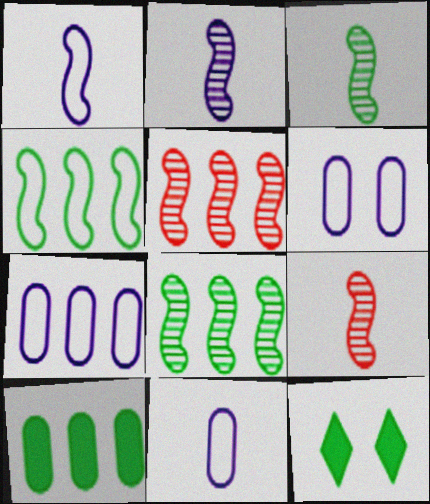[[2, 3, 9], 
[5, 11, 12], 
[6, 7, 11], 
[7, 9, 12]]